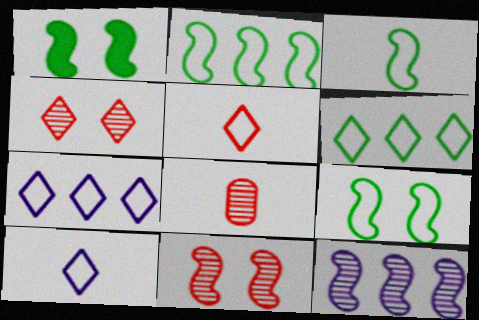[[1, 7, 8], 
[2, 3, 9]]